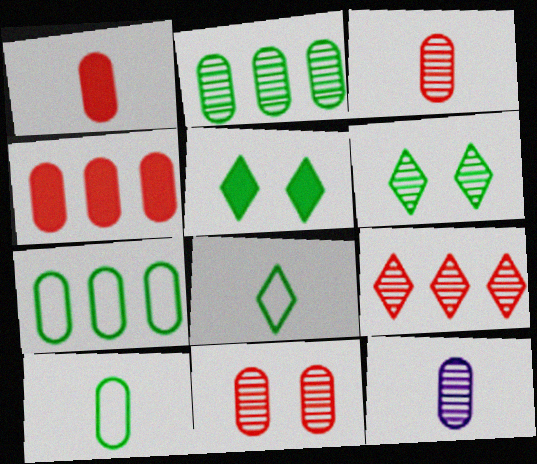[[1, 10, 12], 
[2, 11, 12]]